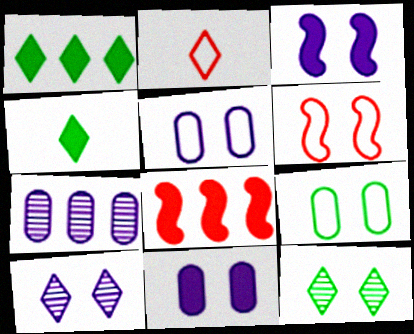[[1, 2, 10], 
[3, 5, 10], 
[4, 6, 7], 
[4, 8, 11], 
[6, 11, 12]]